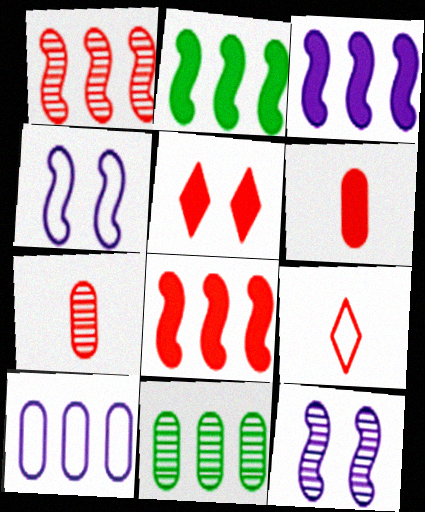[[2, 3, 8], 
[5, 6, 8]]